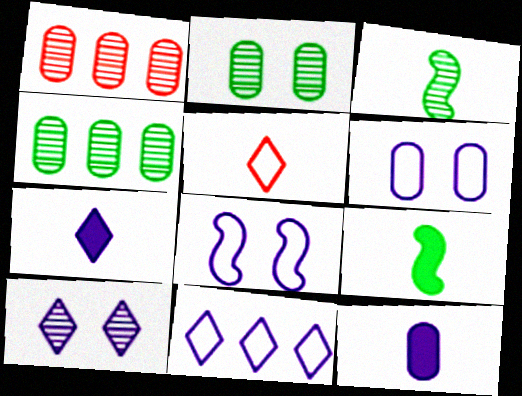[[1, 3, 10], 
[3, 5, 12], 
[7, 10, 11]]